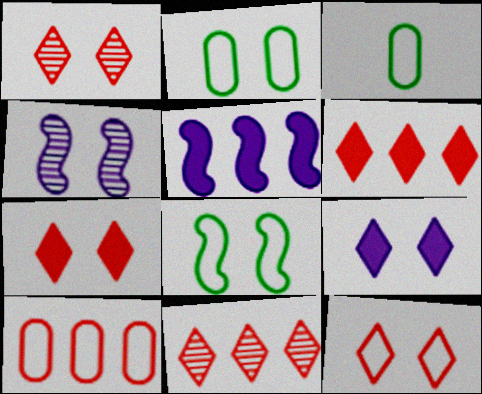[[1, 3, 5], 
[1, 7, 12], 
[2, 4, 7], 
[3, 4, 6]]